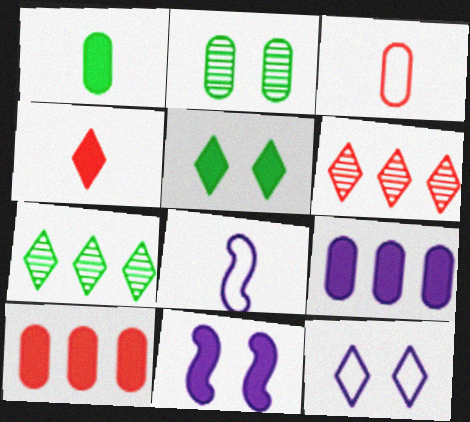[[2, 3, 9], 
[3, 7, 11], 
[4, 7, 12]]